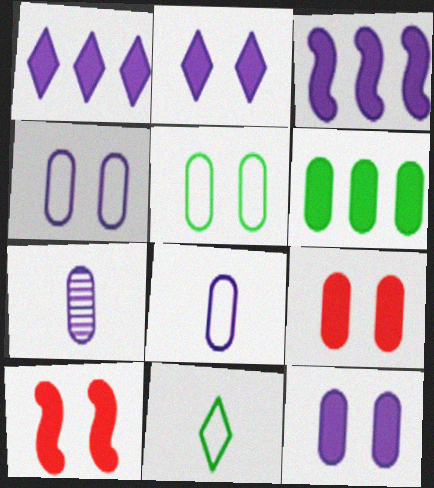[]